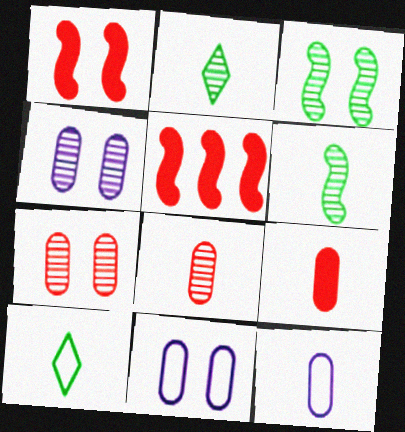[[2, 5, 11], 
[4, 5, 10]]